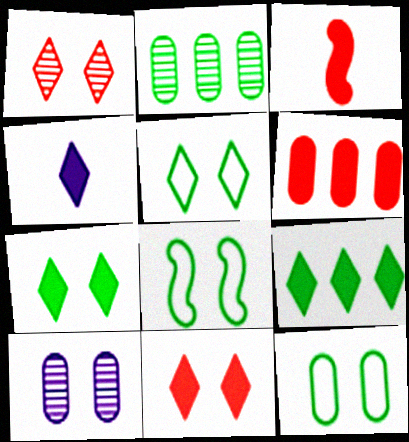[[3, 6, 11], 
[4, 9, 11], 
[5, 8, 12], 
[8, 10, 11]]